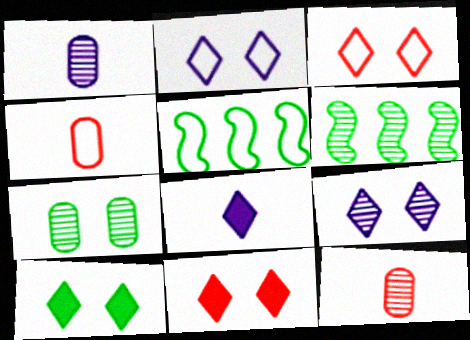[[1, 5, 11], 
[2, 4, 5], 
[3, 9, 10], 
[6, 9, 12]]